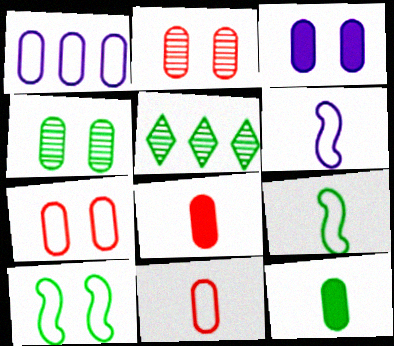[[1, 2, 12], 
[1, 4, 8], 
[3, 4, 7], 
[5, 10, 12]]